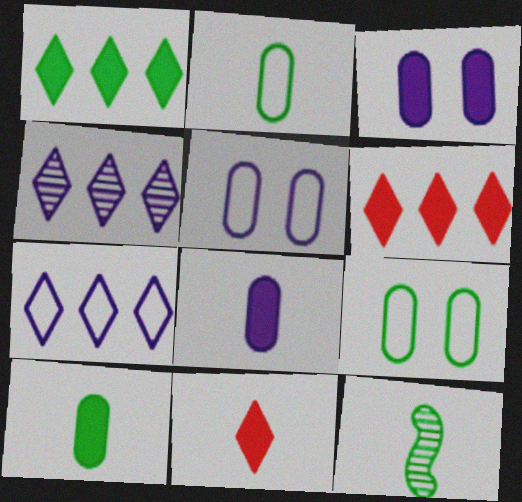[[1, 9, 12], 
[5, 6, 12]]